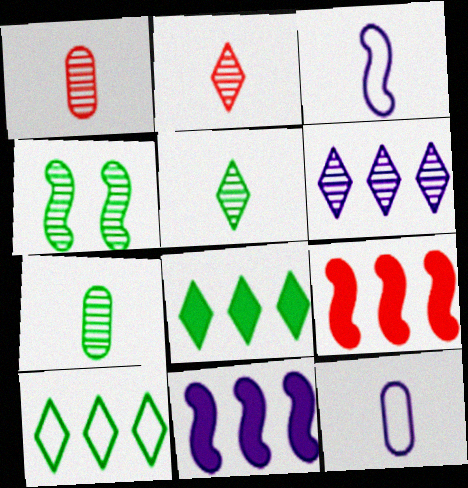[[1, 4, 6], 
[3, 4, 9]]